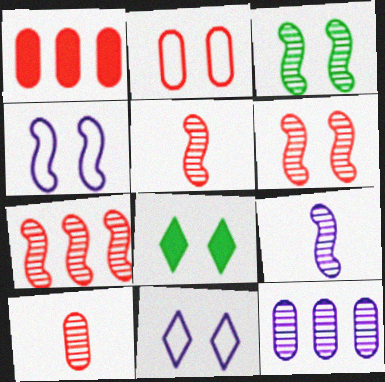[[1, 2, 10], 
[3, 7, 9], 
[5, 6, 7]]